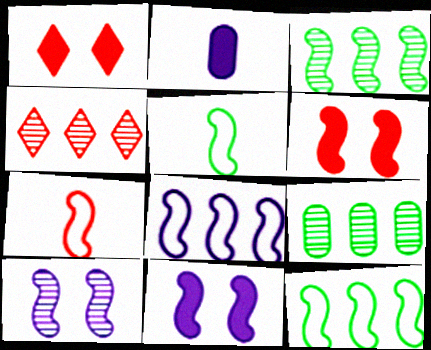[[3, 7, 11]]